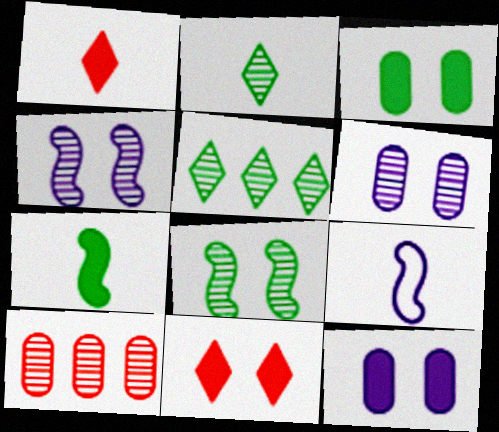[[2, 4, 10]]